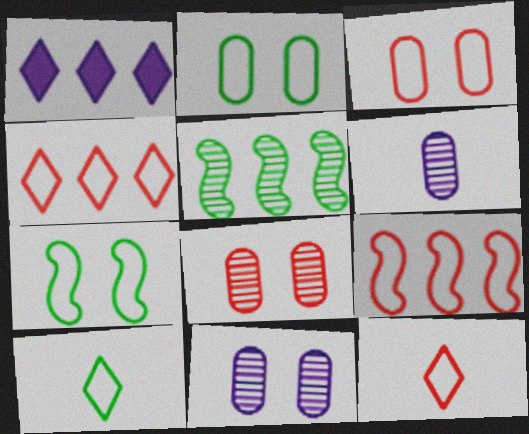[[3, 9, 12]]